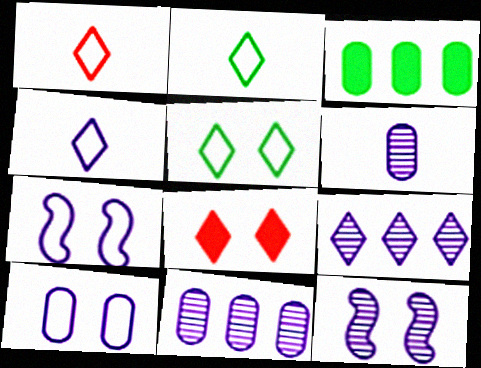[[1, 2, 4], 
[1, 3, 12], 
[2, 8, 9], 
[6, 9, 12]]